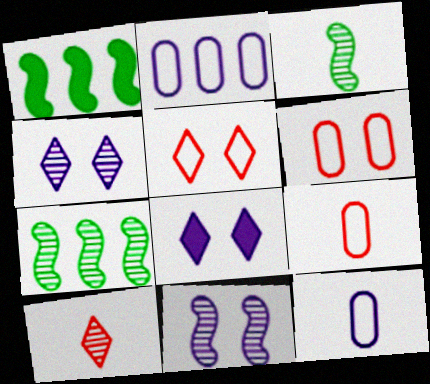[[1, 4, 9], 
[7, 8, 9]]